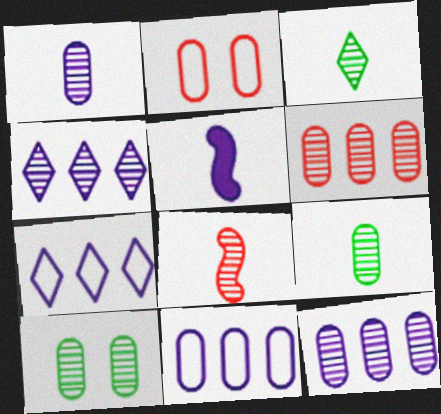[[1, 3, 8], 
[1, 6, 10], 
[4, 8, 10]]